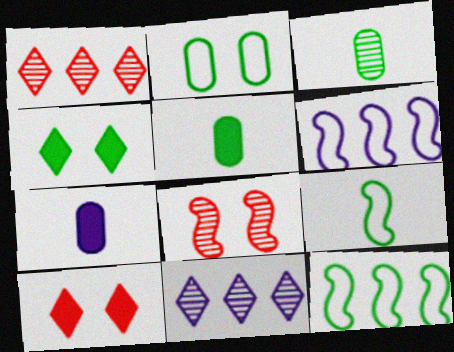[[3, 4, 12], 
[3, 6, 10], 
[3, 8, 11]]